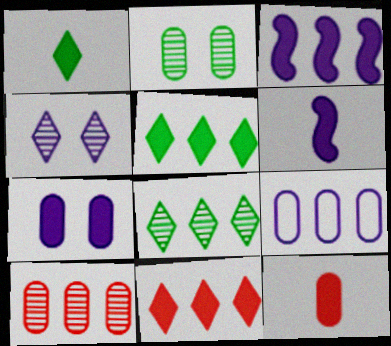[[1, 6, 12], 
[2, 9, 12], 
[4, 6, 9]]